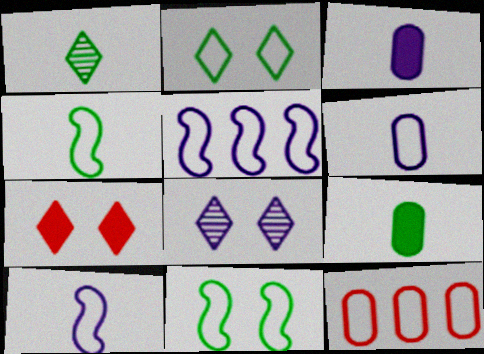[[1, 4, 9], 
[2, 7, 8], 
[2, 10, 12], 
[3, 5, 8]]